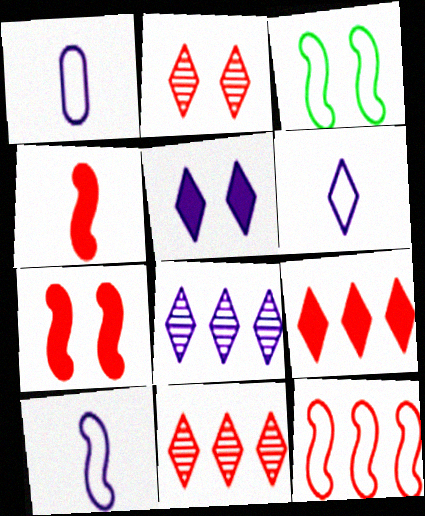[[1, 6, 10], 
[3, 10, 12], 
[5, 6, 8]]